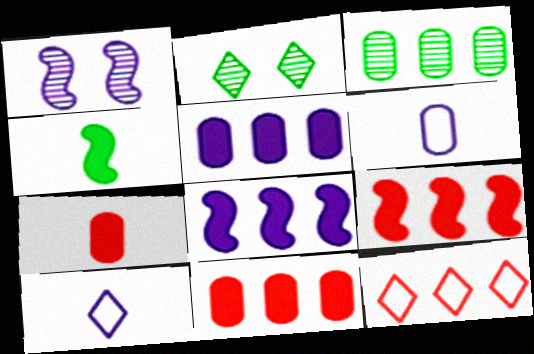[[1, 5, 10], 
[2, 6, 9], 
[3, 8, 12]]